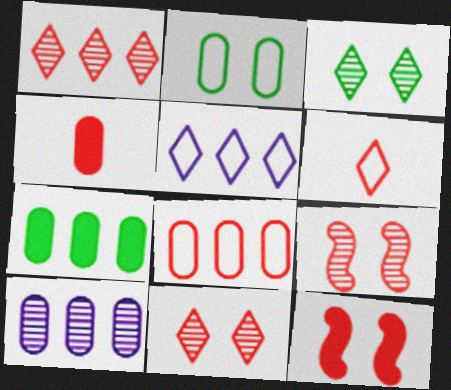[[2, 4, 10], 
[7, 8, 10]]